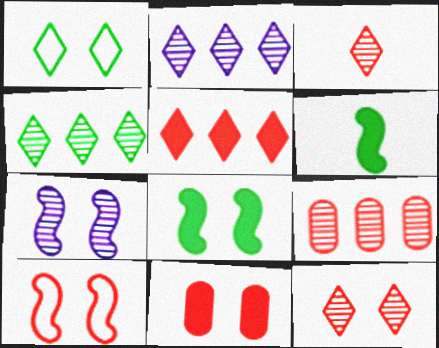[[1, 7, 11], 
[7, 8, 10], 
[10, 11, 12]]